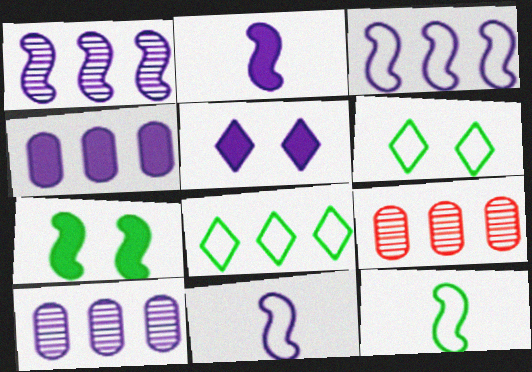[[2, 4, 5], 
[2, 6, 9], 
[5, 9, 12], 
[5, 10, 11]]